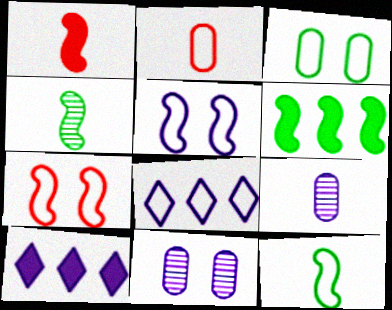[[5, 9, 10]]